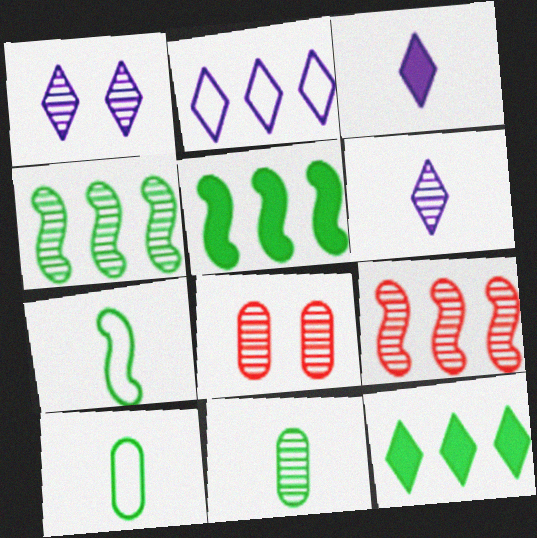[[1, 2, 3], 
[1, 9, 11], 
[4, 6, 8]]